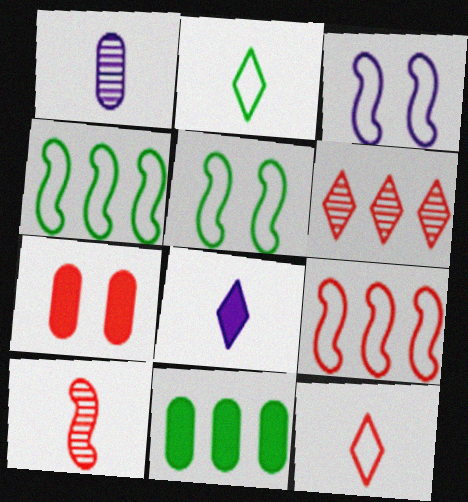[]